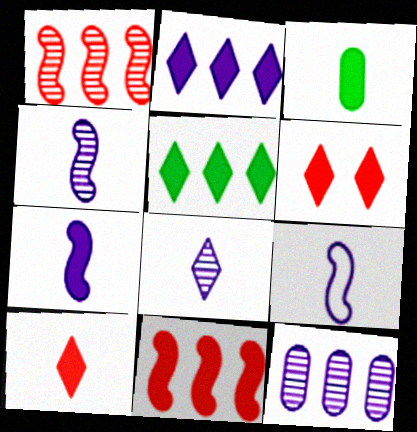[[3, 7, 10], 
[4, 7, 9]]